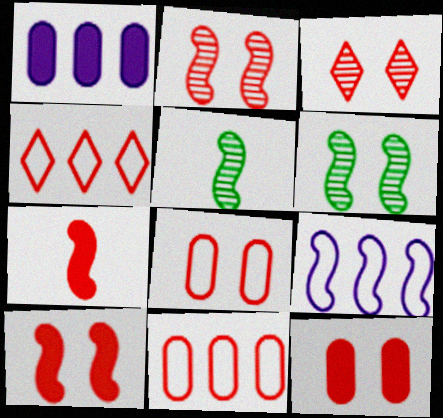[[3, 7, 11], 
[3, 8, 10], 
[5, 9, 10], 
[6, 7, 9]]